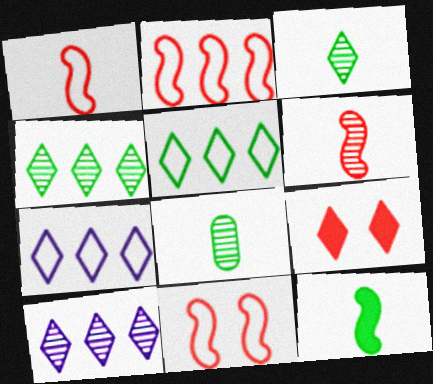[[1, 2, 11], 
[3, 7, 9]]